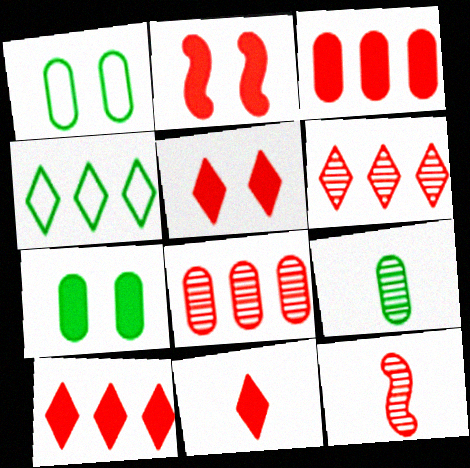[[2, 3, 11], 
[5, 10, 11]]